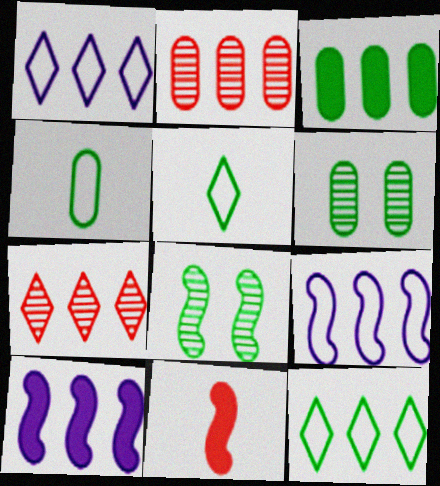[[1, 6, 11], 
[2, 10, 12], 
[3, 4, 6], 
[3, 5, 8], 
[3, 7, 9], 
[8, 9, 11]]